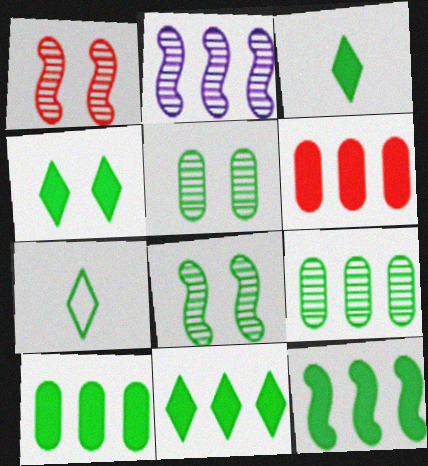[[3, 4, 11], 
[5, 7, 12], 
[7, 8, 10], 
[10, 11, 12]]